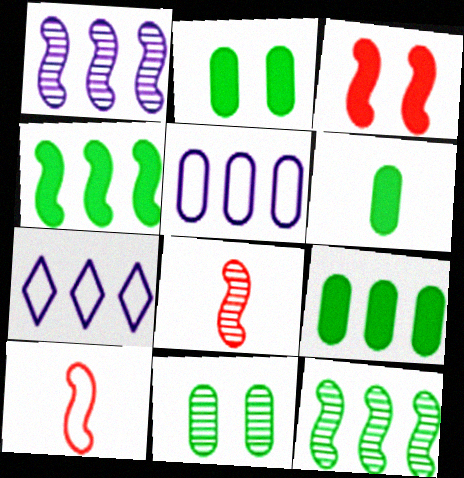[[2, 6, 9], 
[2, 7, 8]]